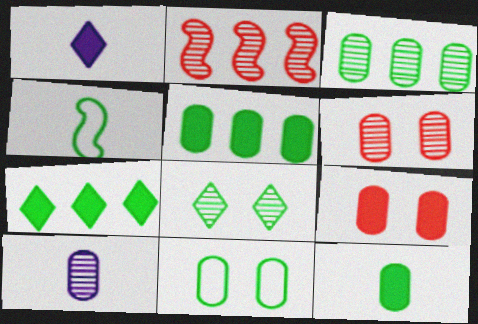[[1, 2, 11], 
[2, 8, 10], 
[3, 6, 10], 
[3, 11, 12], 
[4, 5, 8]]